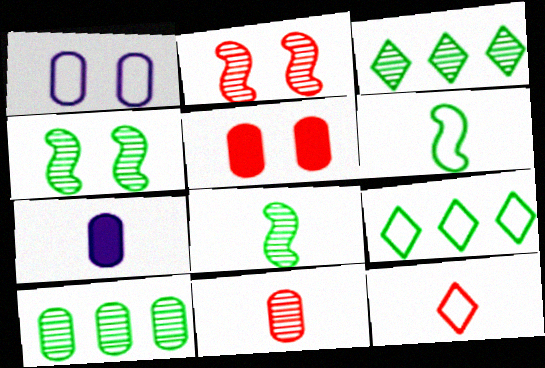[[2, 7, 9], 
[7, 8, 12]]